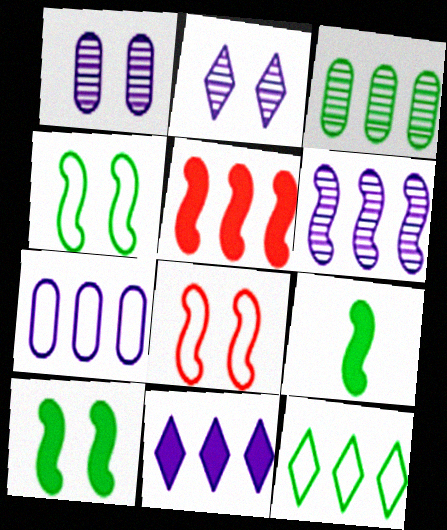[[6, 7, 11], 
[6, 8, 9]]